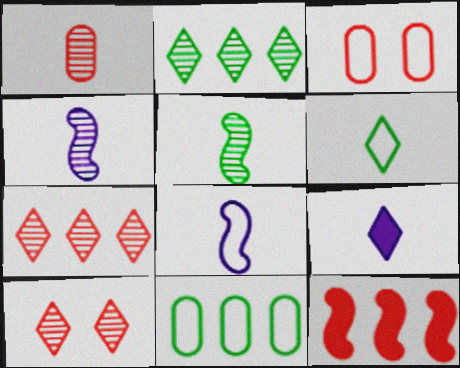[]